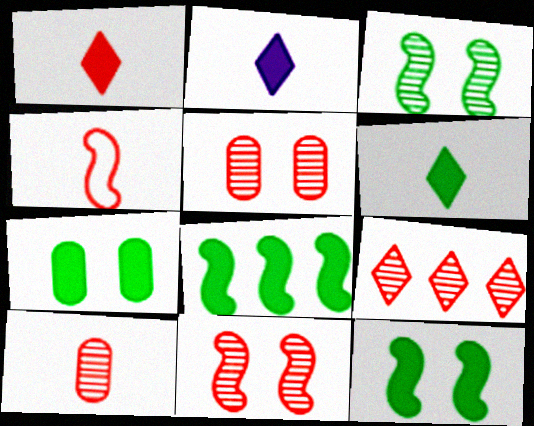[[1, 2, 6], 
[1, 4, 10], 
[6, 7, 8], 
[9, 10, 11]]